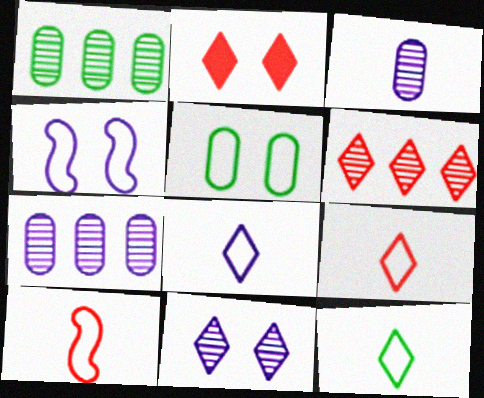[[2, 6, 9], 
[8, 9, 12]]